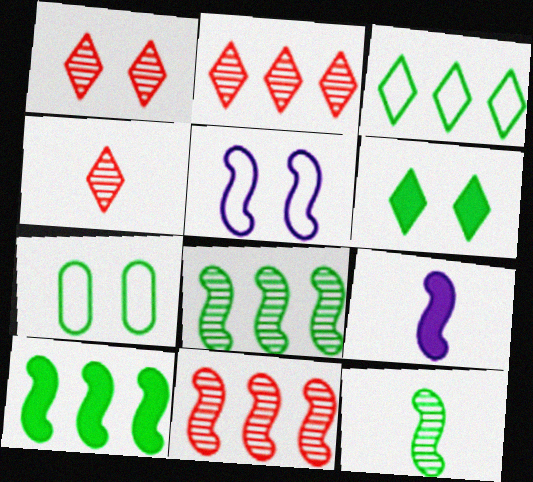[[1, 2, 4], 
[2, 7, 9]]